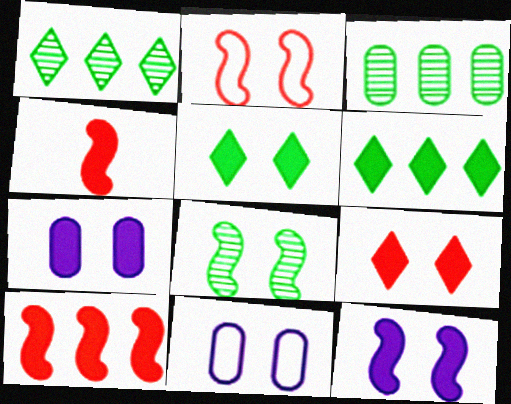[[1, 4, 11], 
[2, 8, 12], 
[4, 6, 7], 
[8, 9, 11]]